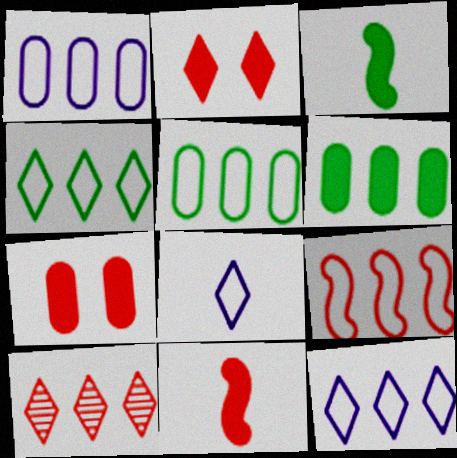[[1, 4, 9], 
[5, 9, 12]]